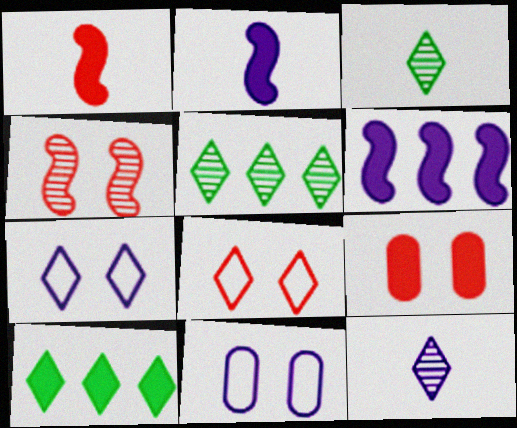[[1, 5, 11], 
[2, 9, 10], 
[4, 8, 9], 
[6, 11, 12], 
[8, 10, 12]]